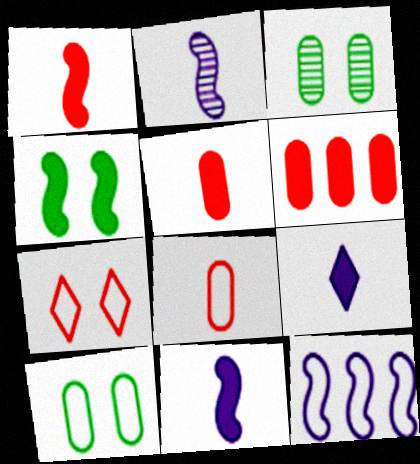[[4, 6, 9]]